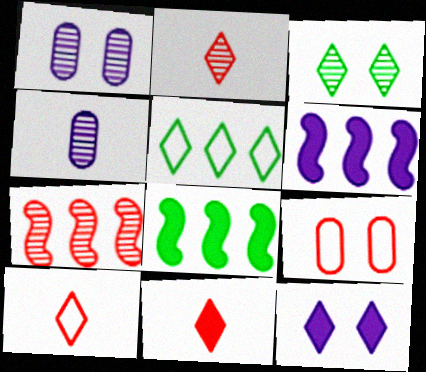[[1, 8, 10], 
[2, 5, 12], 
[2, 10, 11], 
[3, 4, 7], 
[7, 9, 11]]